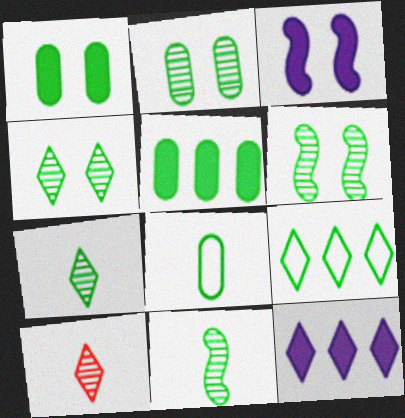[[1, 9, 11], 
[2, 4, 6], 
[2, 5, 8]]